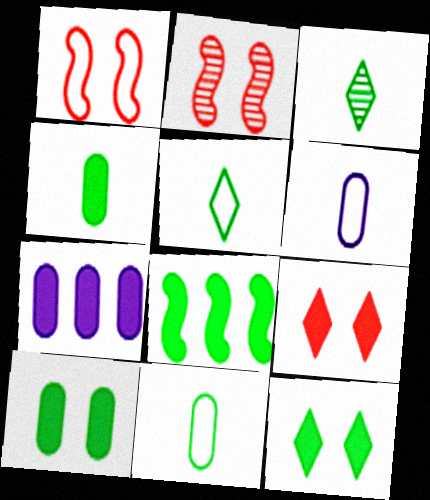[[1, 3, 7], 
[2, 5, 7], 
[4, 8, 12]]